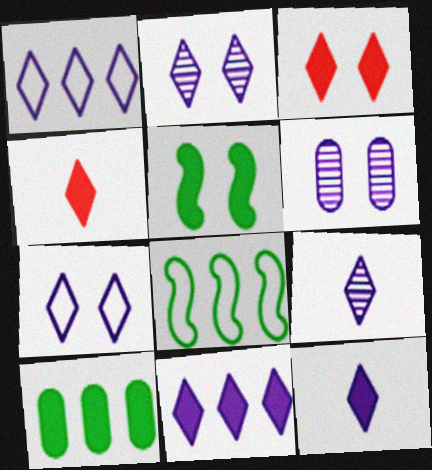[[1, 2, 12], 
[4, 6, 8], 
[7, 9, 11]]